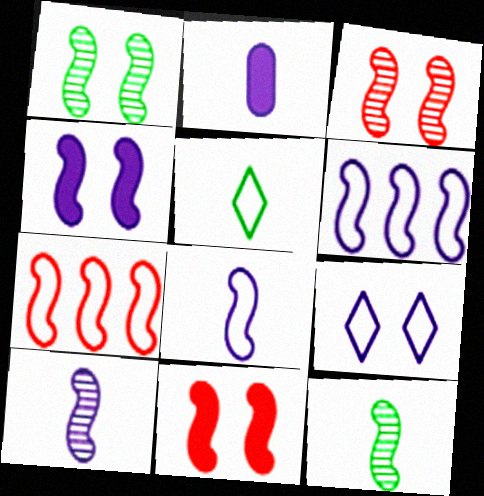[[4, 6, 10], 
[4, 7, 12], 
[6, 11, 12]]